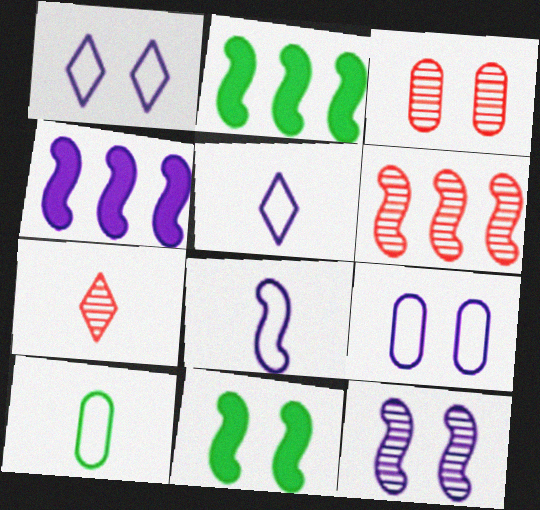[[1, 3, 11], 
[2, 3, 5], 
[2, 7, 9], 
[3, 6, 7], 
[4, 8, 12], 
[6, 8, 11]]